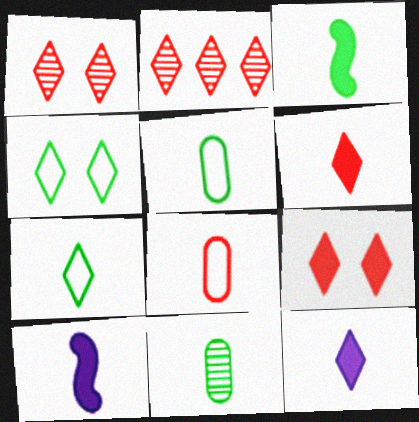[[2, 4, 12], 
[3, 7, 11]]